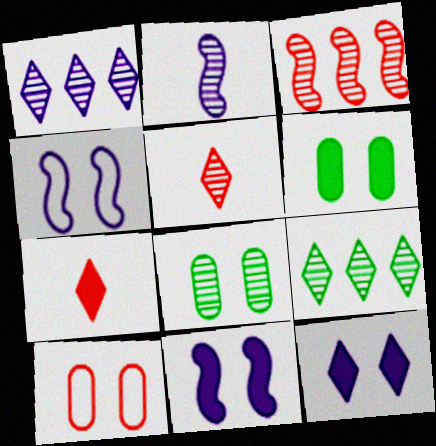[[3, 7, 10]]